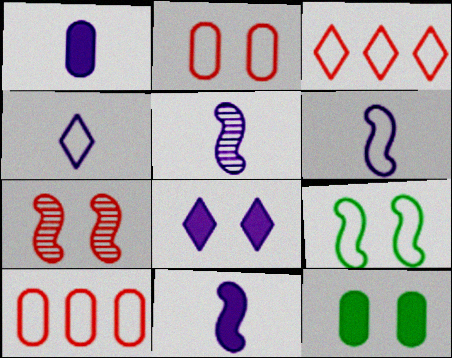[[1, 4, 5], 
[3, 5, 12], 
[4, 9, 10], 
[5, 6, 11]]